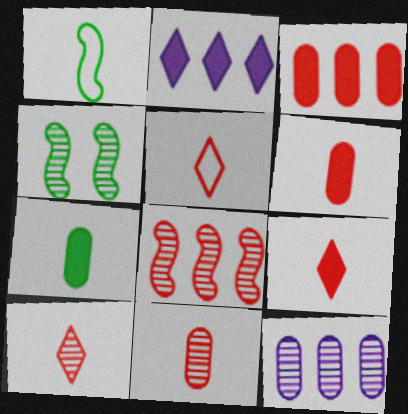[[4, 10, 12], 
[5, 9, 10]]